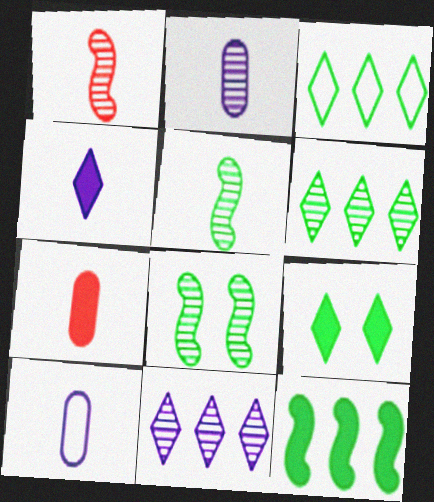[]